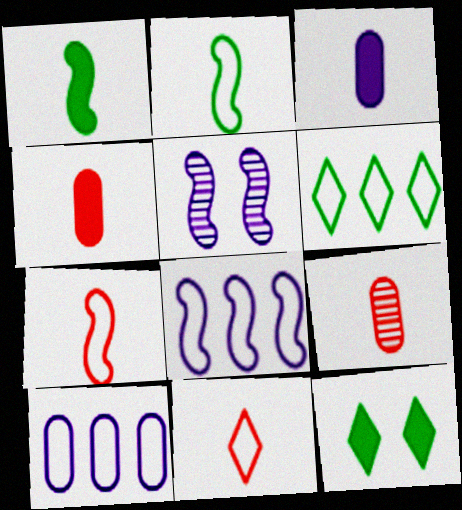[[4, 5, 6], 
[8, 9, 12]]